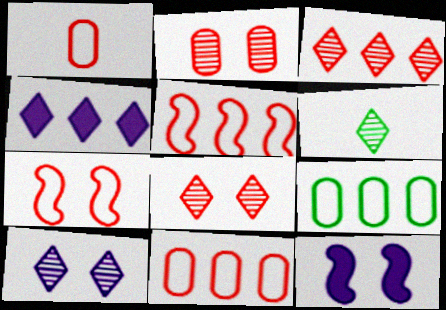[[3, 6, 10], 
[6, 11, 12]]